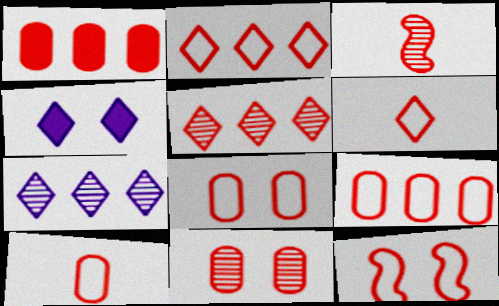[[1, 10, 11], 
[2, 10, 12], 
[3, 5, 11], 
[6, 9, 12], 
[8, 9, 10]]